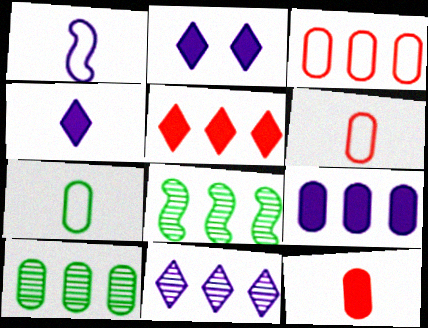[[2, 6, 8], 
[3, 9, 10]]